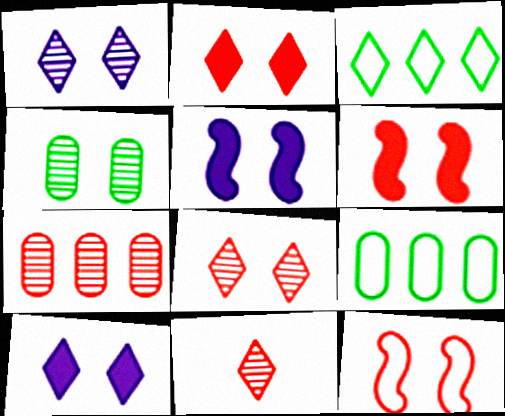[[3, 10, 11], 
[4, 10, 12], 
[5, 9, 11]]